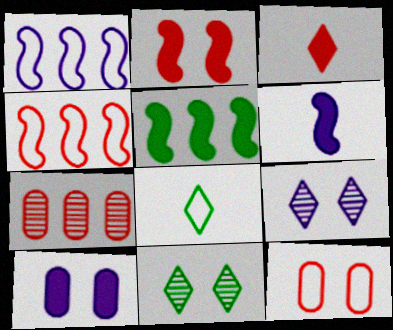[[1, 8, 12], 
[2, 5, 6], 
[3, 5, 10]]